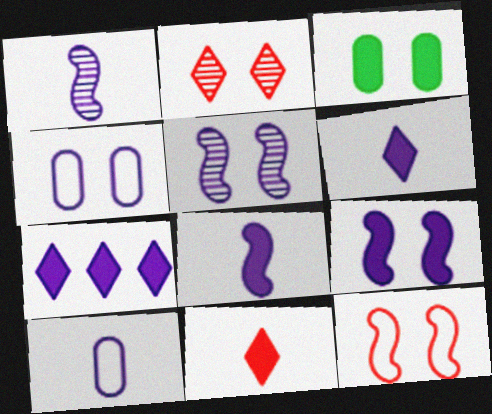[[1, 4, 7], 
[1, 6, 10], 
[5, 7, 10]]